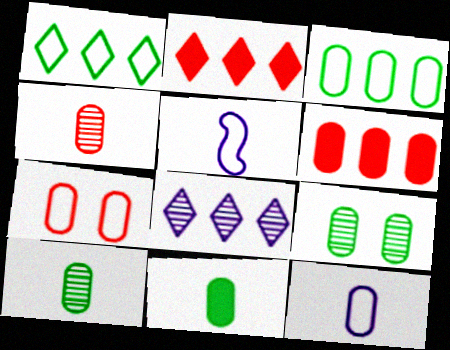[[1, 2, 8], 
[1, 5, 7], 
[2, 5, 9], 
[3, 7, 12], 
[3, 9, 11], 
[4, 6, 7], 
[4, 11, 12], 
[6, 9, 12]]